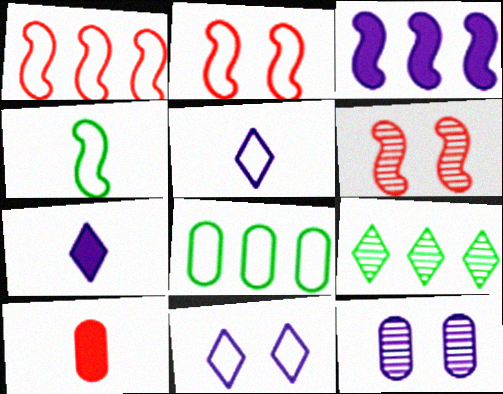[[2, 5, 8], 
[3, 4, 6], 
[3, 5, 12], 
[6, 7, 8], 
[8, 10, 12]]